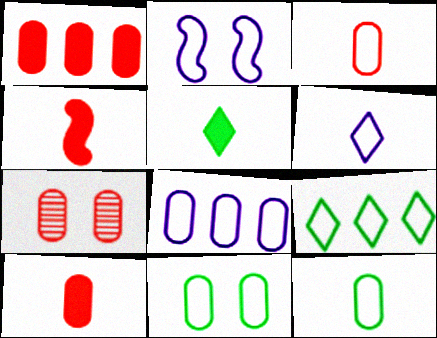[[1, 3, 7], 
[2, 3, 9], 
[2, 6, 8], 
[3, 8, 11]]